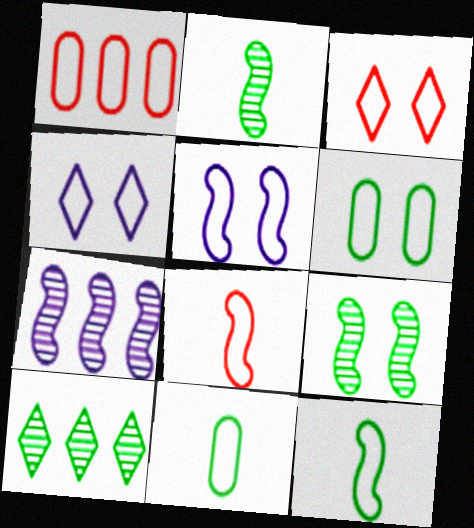[[1, 3, 8], 
[1, 4, 12], 
[3, 5, 6]]